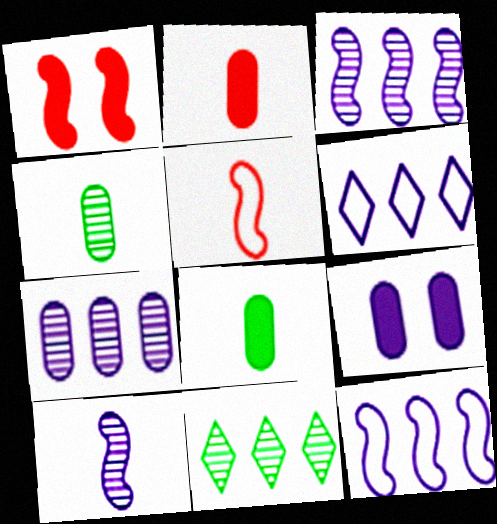[[1, 4, 6], 
[5, 9, 11], 
[6, 9, 10]]